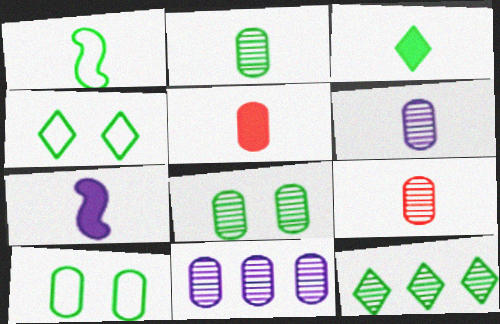[[1, 2, 3], 
[2, 6, 9], 
[3, 4, 12], 
[3, 5, 7], 
[5, 10, 11], 
[8, 9, 11]]